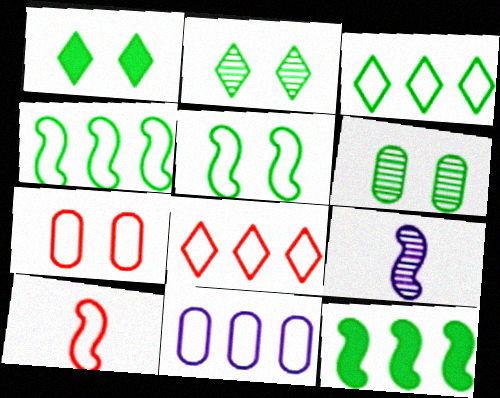[[1, 5, 6], 
[4, 8, 11], 
[7, 8, 10]]